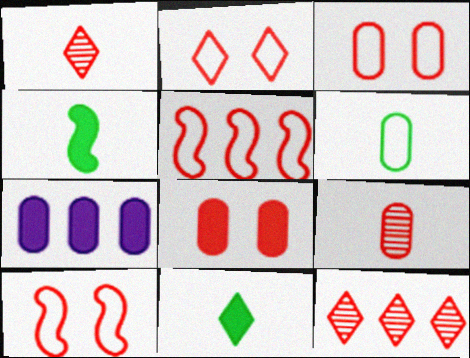[[1, 5, 8], 
[2, 3, 10]]